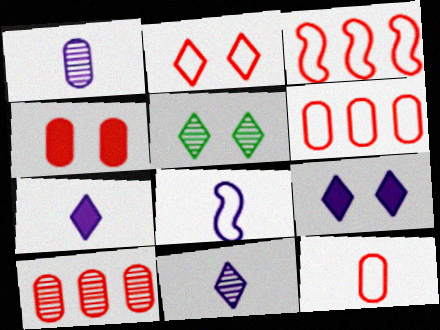[[1, 7, 8], 
[2, 3, 12], 
[2, 5, 9], 
[4, 10, 12]]